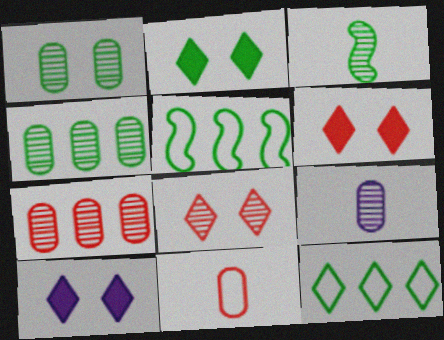[[1, 7, 9], 
[2, 6, 10], 
[5, 6, 9]]